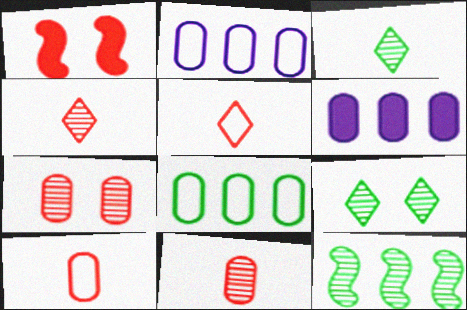[[1, 2, 3]]